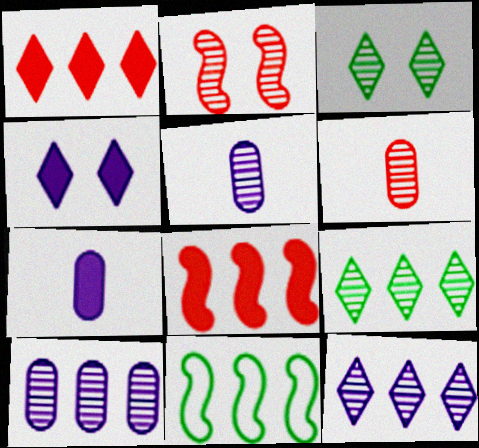[[1, 10, 11], 
[2, 5, 9], 
[4, 6, 11]]